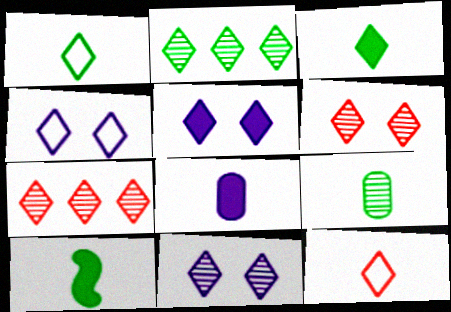[[1, 5, 7], 
[1, 9, 10], 
[2, 5, 12], 
[3, 4, 7], 
[4, 5, 11]]